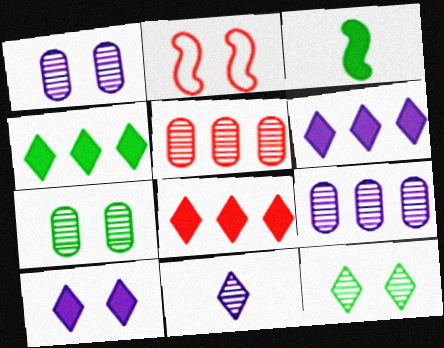[[2, 7, 10], 
[4, 6, 8]]